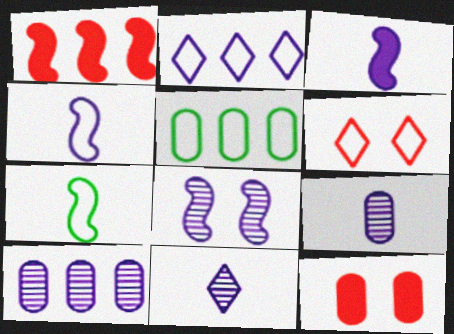[[1, 7, 8], 
[4, 5, 6], 
[5, 9, 12], 
[8, 10, 11]]